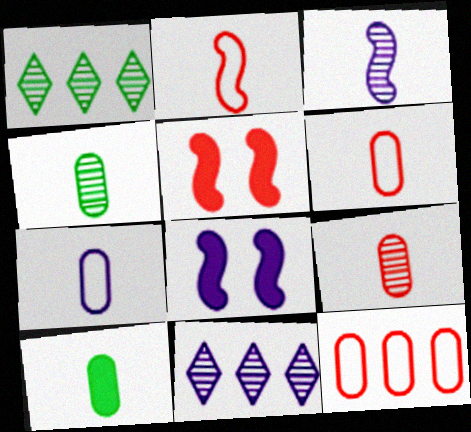[[1, 5, 7], 
[1, 6, 8], 
[7, 8, 11], 
[7, 9, 10]]